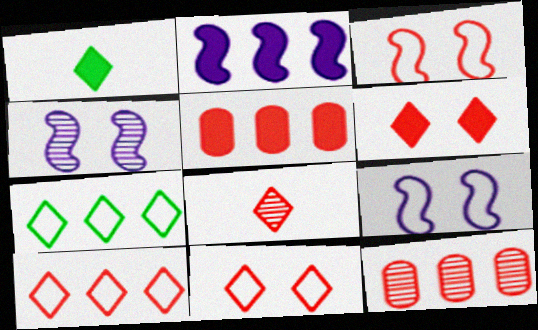[[1, 9, 12], 
[2, 7, 12], 
[3, 5, 8], 
[6, 8, 10]]